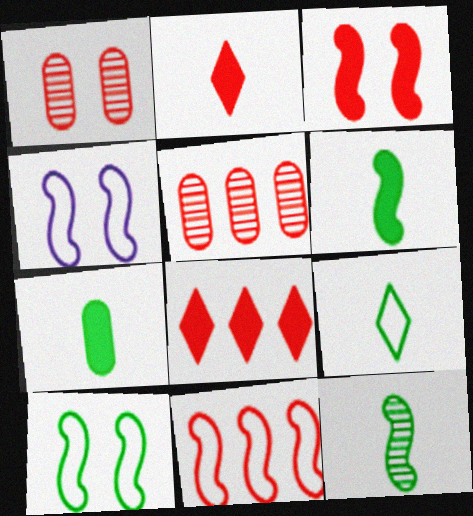[[1, 2, 11], 
[5, 8, 11], 
[7, 9, 12]]